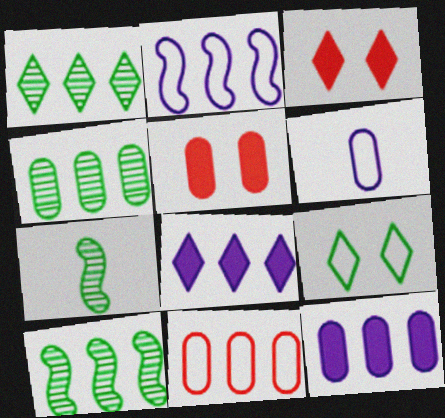[[1, 4, 10], 
[3, 6, 10], 
[4, 5, 6], 
[4, 11, 12], 
[8, 10, 11]]